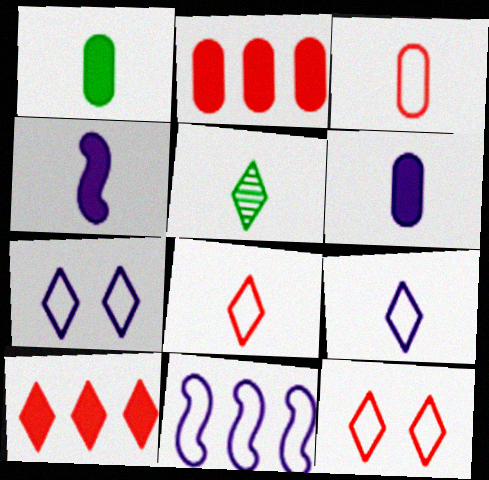[[3, 4, 5], 
[5, 7, 10]]